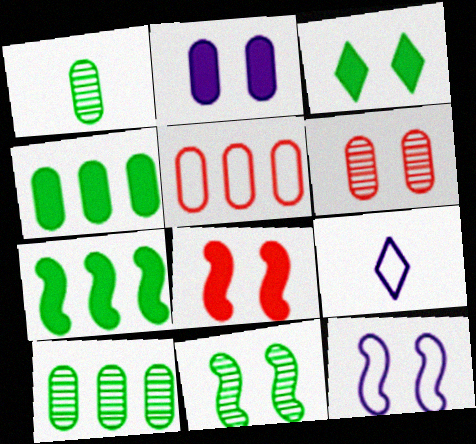[[1, 2, 5], 
[2, 3, 8], 
[3, 6, 12], 
[6, 7, 9], 
[8, 9, 10], 
[8, 11, 12]]